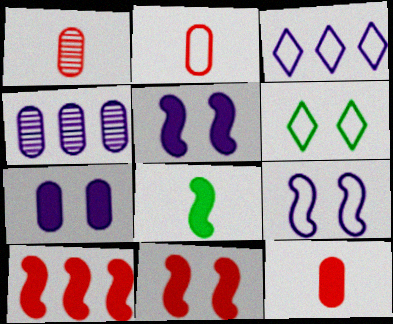[[1, 2, 12], 
[5, 8, 10]]